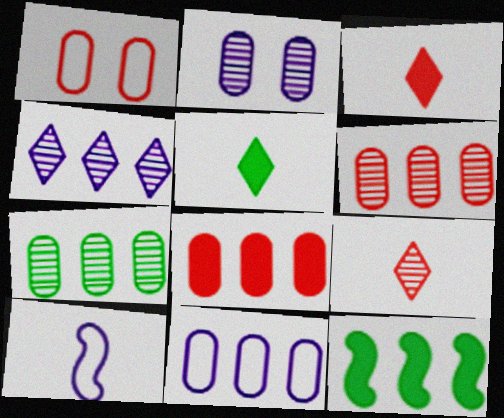[[7, 8, 11]]